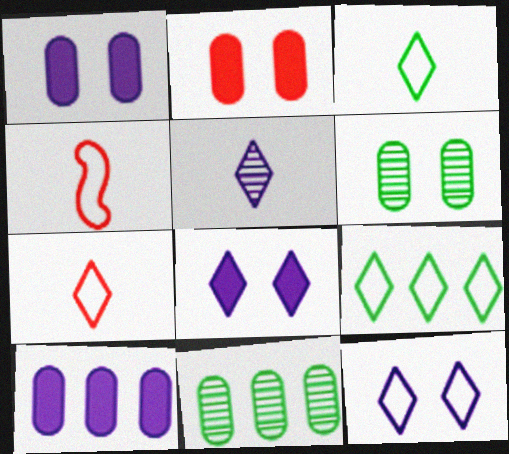[[4, 8, 11], 
[7, 9, 12]]